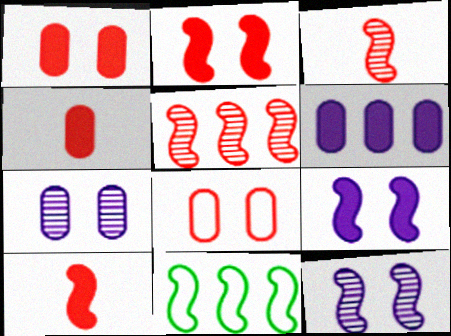[[3, 9, 11], 
[10, 11, 12]]